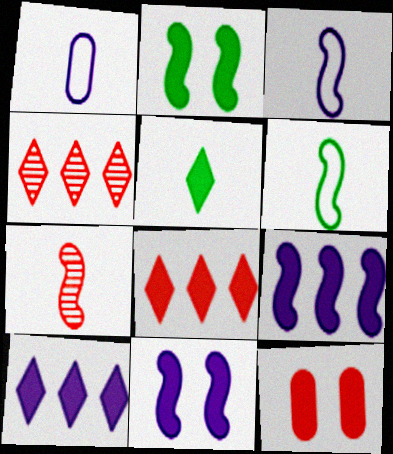[[1, 2, 4], 
[1, 5, 7], 
[5, 9, 12]]